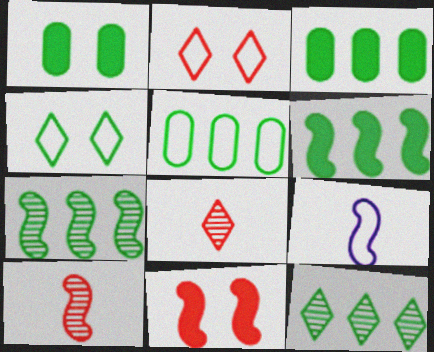[[2, 5, 9], 
[5, 6, 12], 
[7, 9, 11]]